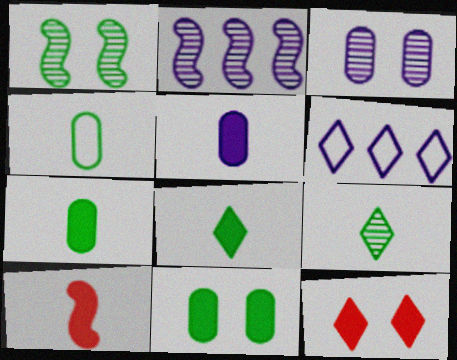[[2, 4, 12], 
[5, 8, 10], 
[6, 9, 12]]